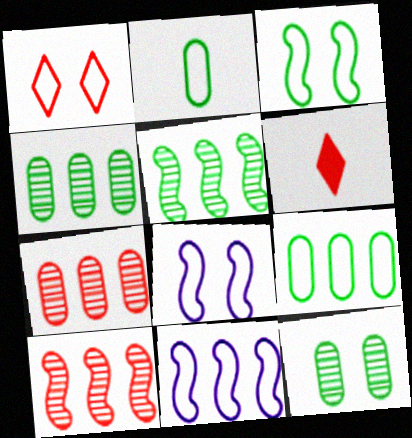[[1, 2, 11], 
[4, 6, 8], 
[6, 11, 12]]